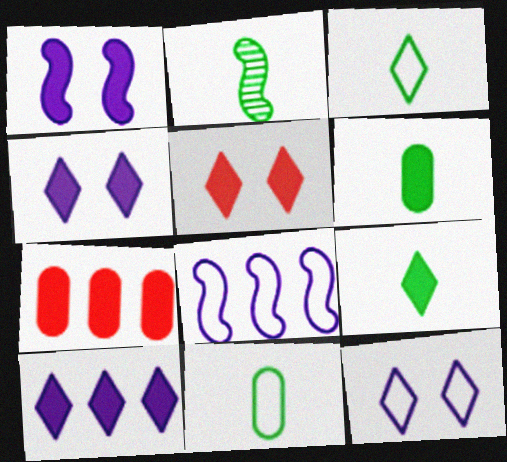[[1, 7, 9], 
[2, 3, 6], 
[2, 7, 12], 
[2, 9, 11], 
[5, 9, 10]]